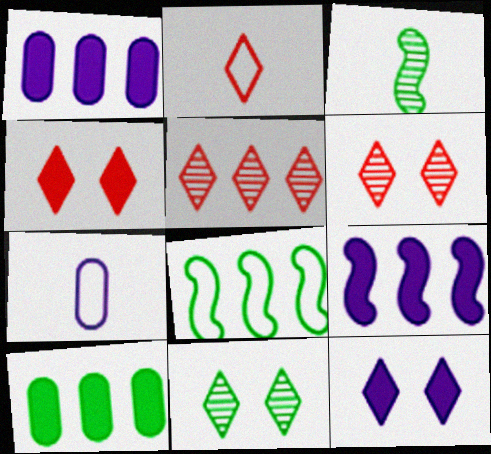[[1, 5, 8], 
[2, 4, 5]]